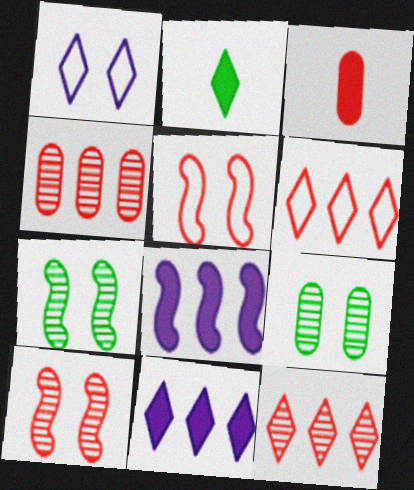[[1, 2, 12], 
[3, 5, 12], 
[3, 6, 10]]